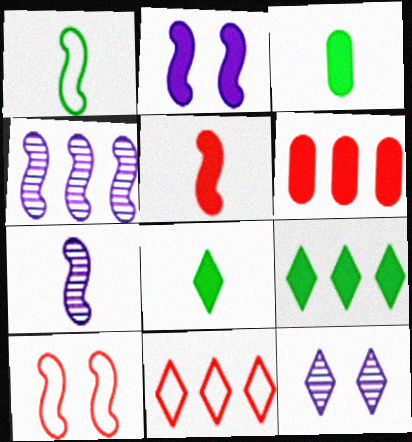[[1, 5, 7], 
[1, 6, 12], 
[2, 6, 8], 
[8, 11, 12]]